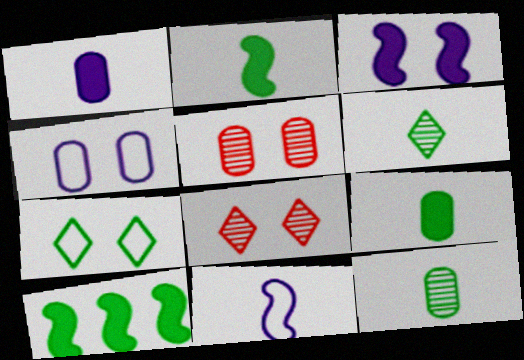[[3, 5, 7], 
[7, 10, 12]]